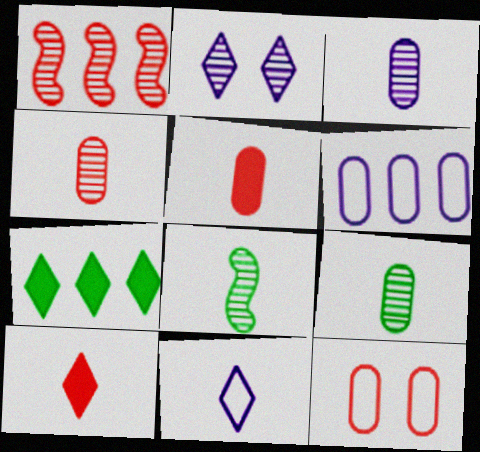[[1, 2, 9], 
[1, 6, 7], 
[1, 10, 12], 
[3, 4, 9], 
[5, 8, 11]]